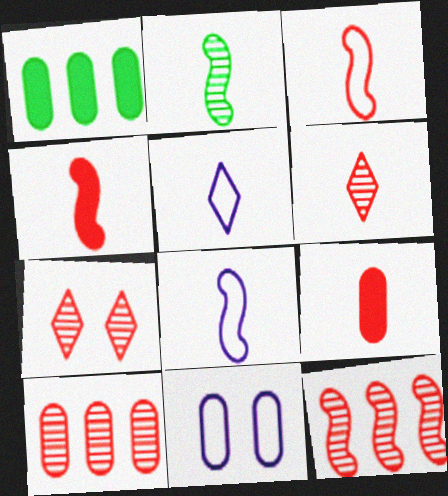[[1, 7, 8], 
[2, 4, 8], 
[2, 5, 9], 
[3, 6, 9]]